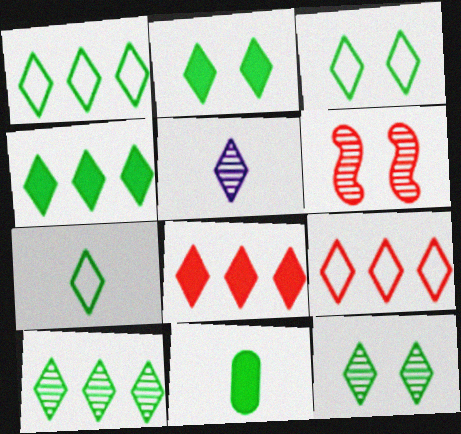[[1, 3, 7], 
[1, 4, 10], 
[2, 3, 12], 
[2, 5, 9], 
[2, 7, 10], 
[3, 5, 8], 
[4, 7, 12]]